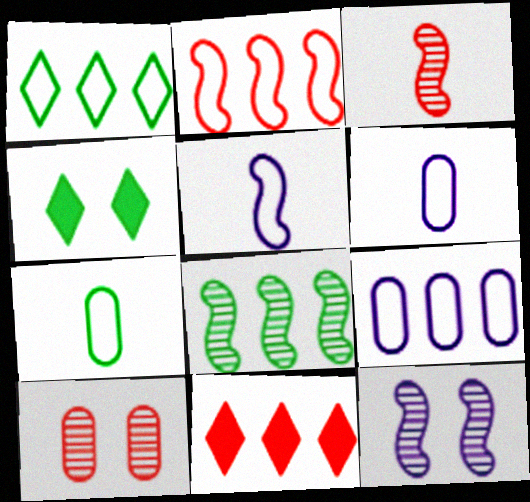[[1, 2, 9], 
[3, 4, 9], 
[3, 8, 12], 
[4, 7, 8], 
[7, 11, 12], 
[8, 9, 11]]